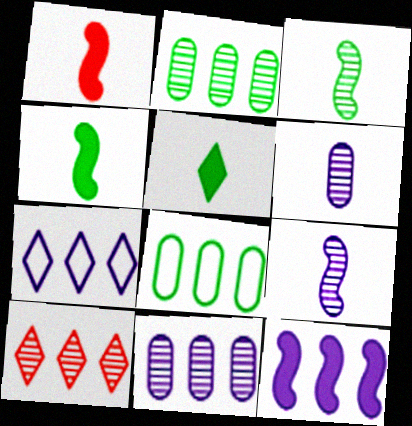[[7, 11, 12], 
[8, 10, 12]]